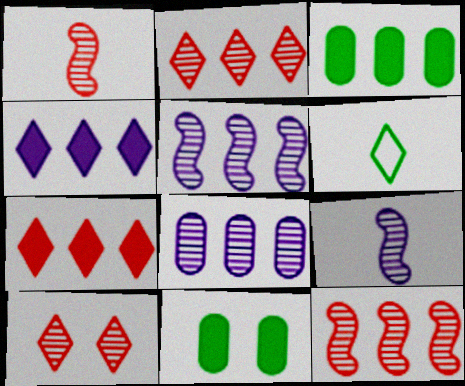[[4, 6, 10]]